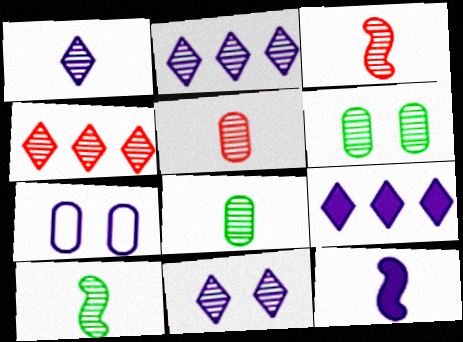[[1, 2, 11], 
[1, 3, 8], 
[1, 5, 10], 
[2, 3, 6], 
[2, 7, 12]]